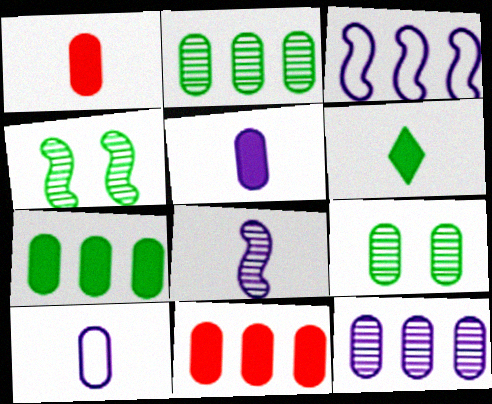[[9, 10, 11]]